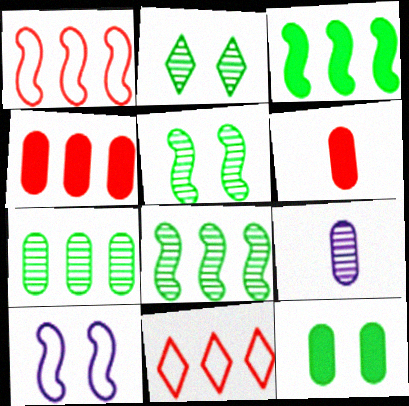[]